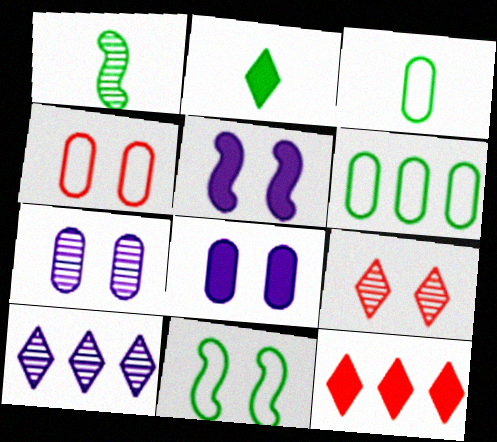[[1, 2, 3], 
[8, 9, 11]]